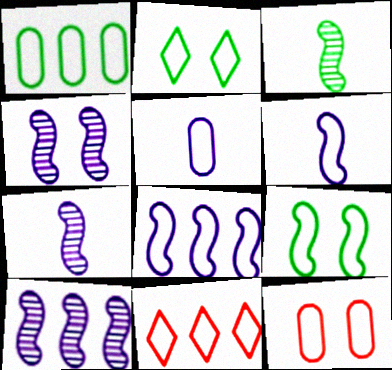[[1, 5, 12], 
[1, 8, 11], 
[4, 7, 10], 
[5, 9, 11]]